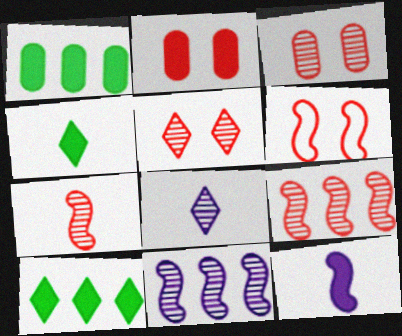[[1, 6, 8], 
[2, 5, 6], 
[2, 10, 12]]